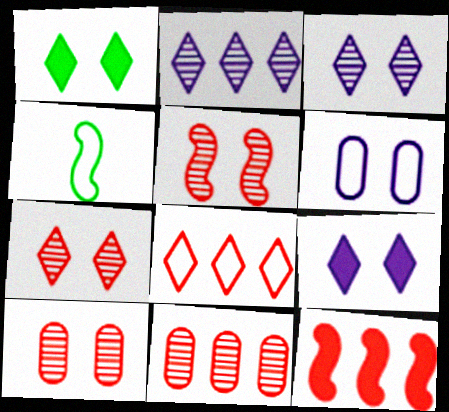[[1, 5, 6], 
[4, 6, 8], 
[4, 9, 11], 
[5, 7, 10], 
[8, 11, 12]]